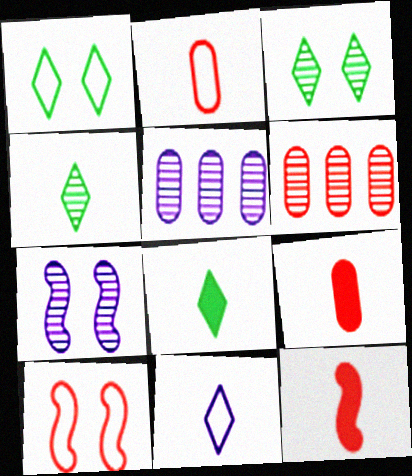[[1, 5, 12], 
[4, 6, 7], 
[5, 8, 10]]